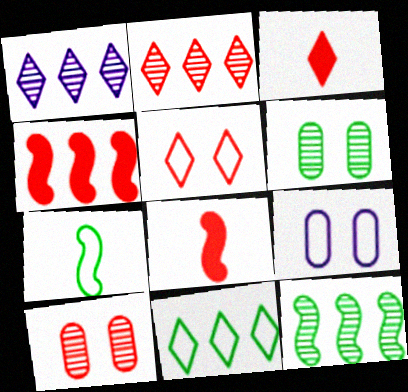[[2, 3, 5], 
[3, 9, 12]]